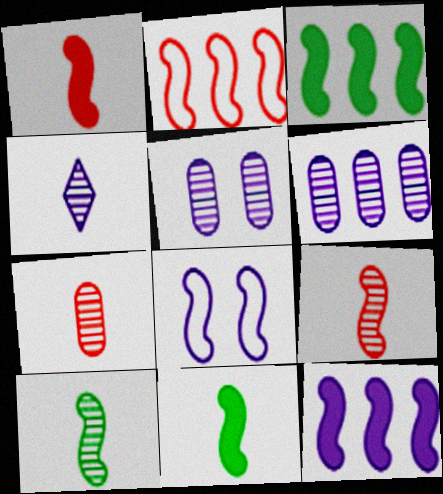[[3, 8, 9], 
[4, 7, 10]]